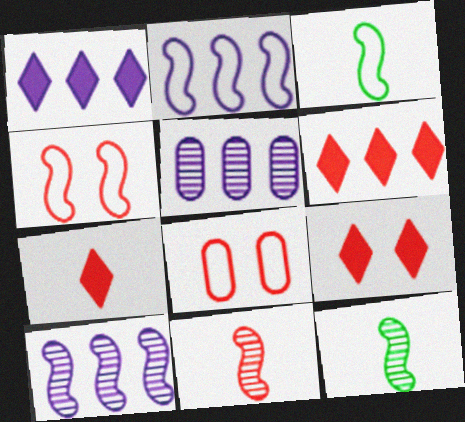[[1, 2, 5], 
[1, 8, 12], 
[2, 3, 4], 
[3, 5, 9], 
[6, 7, 9], 
[6, 8, 11]]